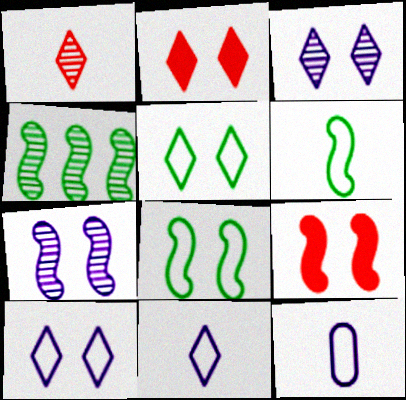[[2, 3, 5], 
[2, 4, 12], 
[7, 8, 9]]